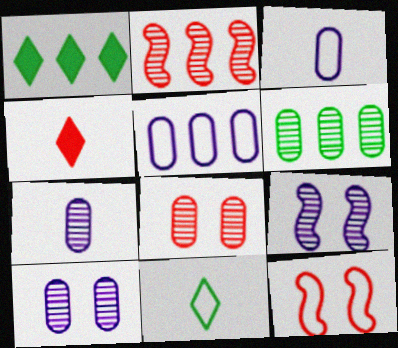[[1, 2, 5], 
[1, 7, 12], 
[5, 11, 12], 
[6, 7, 8]]